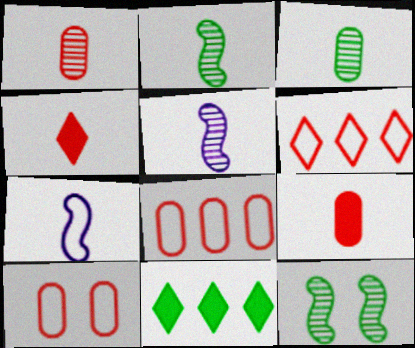[[3, 4, 7], 
[5, 10, 11]]